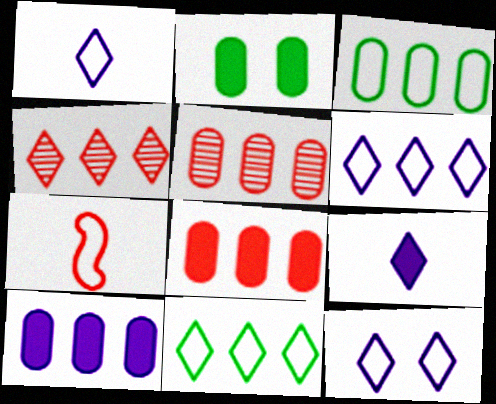[[1, 6, 12], 
[3, 5, 10], 
[3, 7, 12]]